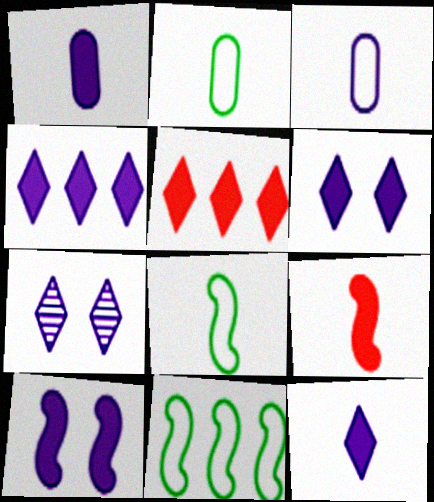[[1, 4, 10], 
[4, 6, 12]]